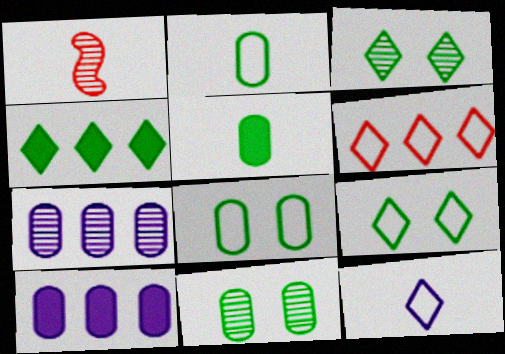[[1, 3, 7], 
[1, 5, 12], 
[1, 9, 10], 
[6, 9, 12]]